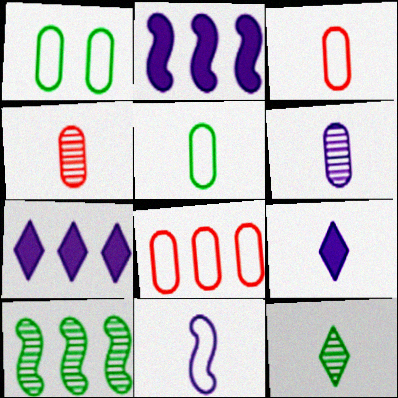[[6, 9, 11], 
[7, 8, 10]]